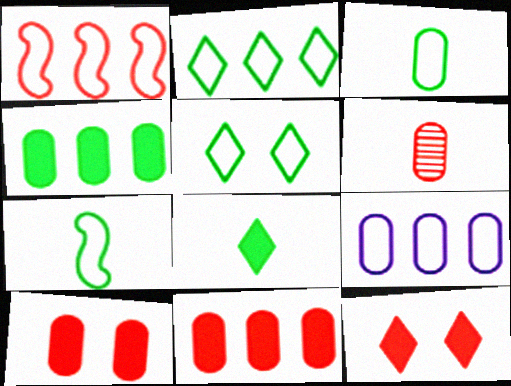[[1, 2, 9], 
[1, 6, 12]]